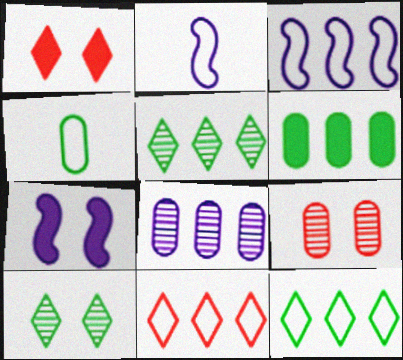[]